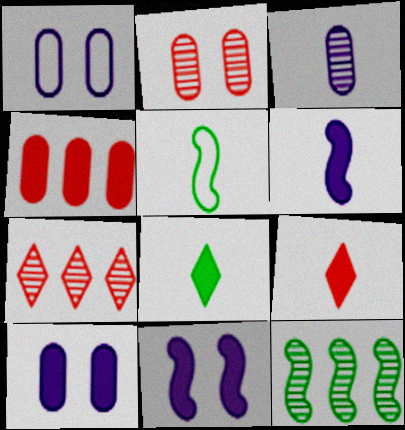[[1, 9, 12], 
[3, 5, 9], 
[4, 8, 11], 
[5, 7, 10]]